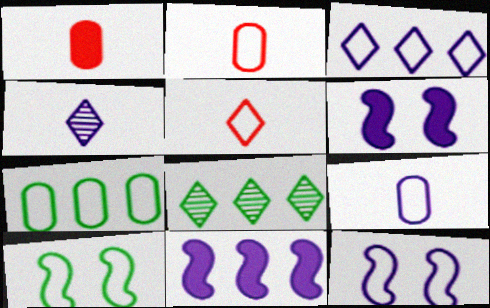[[1, 8, 12], 
[2, 3, 10], 
[2, 6, 8], 
[3, 9, 12], 
[5, 7, 12]]